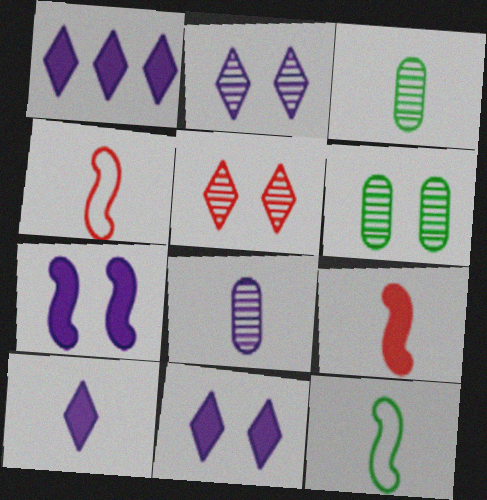[[1, 4, 6], 
[1, 10, 11], 
[3, 4, 10]]